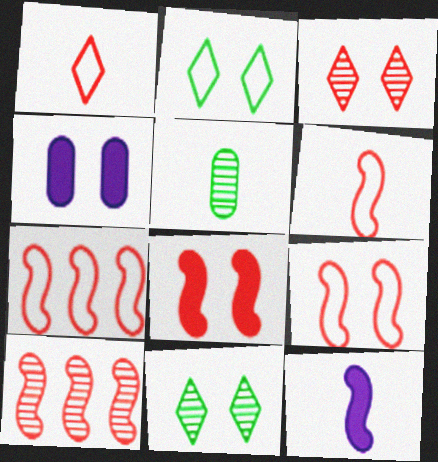[[1, 5, 12], 
[4, 9, 11], 
[6, 7, 9], 
[6, 8, 10]]